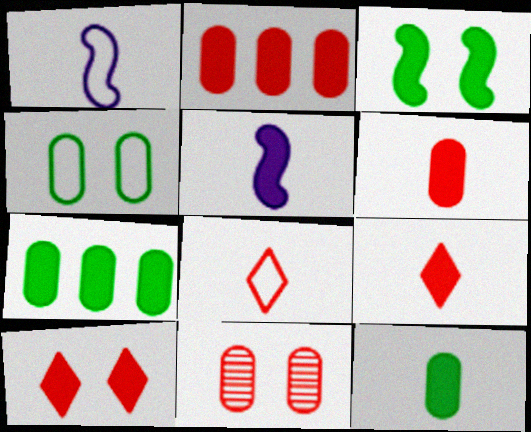[[5, 7, 10], 
[5, 9, 12]]